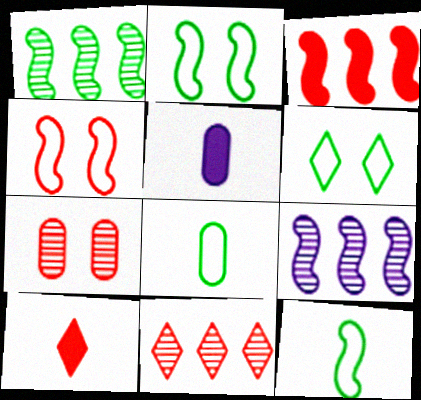[[2, 5, 11]]